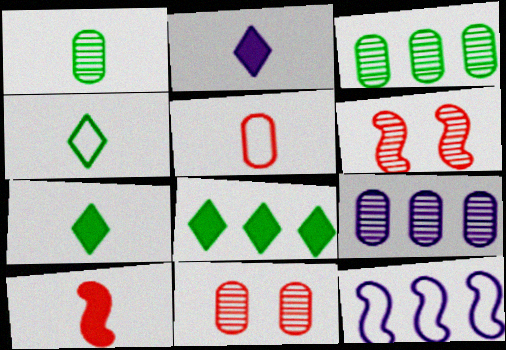[[1, 9, 11], 
[7, 11, 12]]